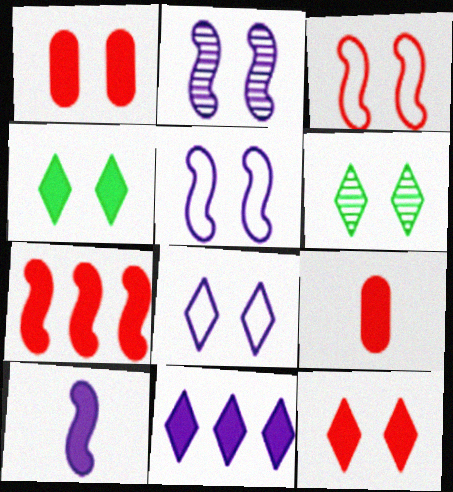[[1, 5, 6], 
[6, 8, 12], 
[7, 9, 12]]